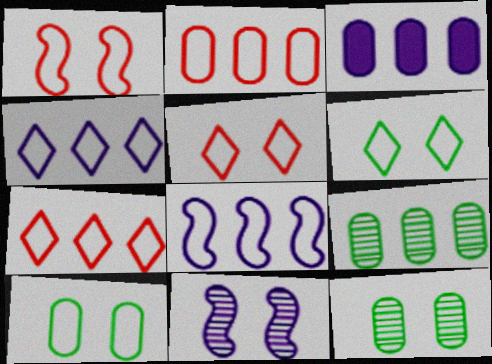[[2, 3, 9]]